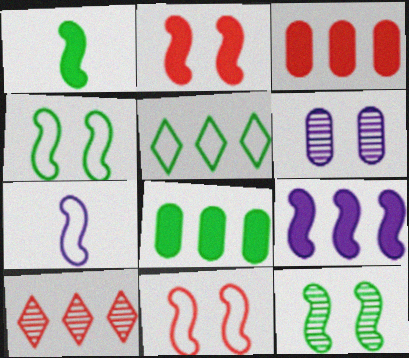[[1, 2, 9]]